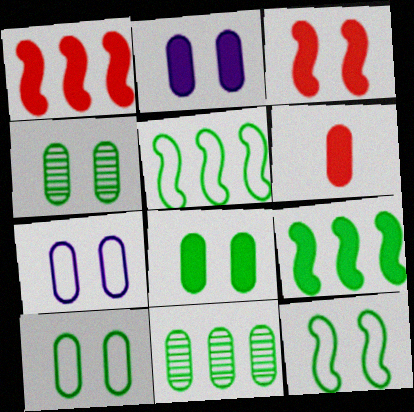[[4, 8, 10], 
[6, 7, 11]]